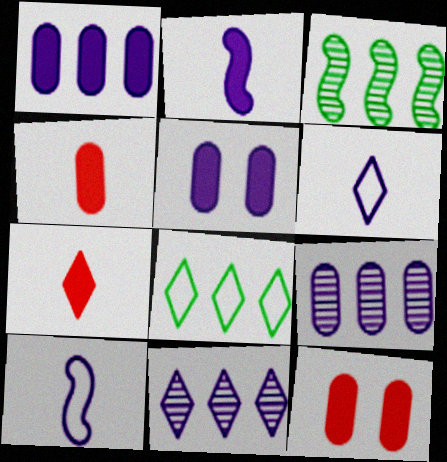[[3, 6, 12], 
[5, 10, 11]]